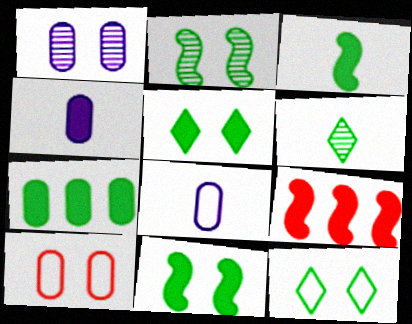[[3, 5, 7], 
[4, 5, 9]]